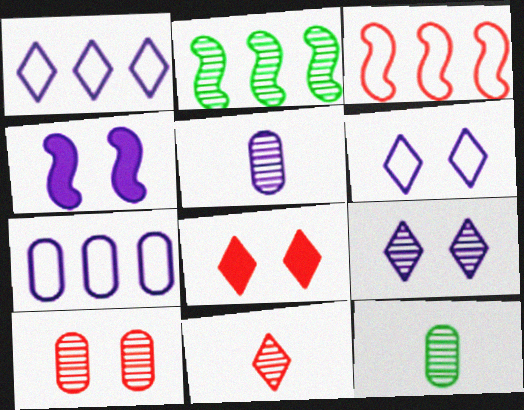[[1, 4, 5]]